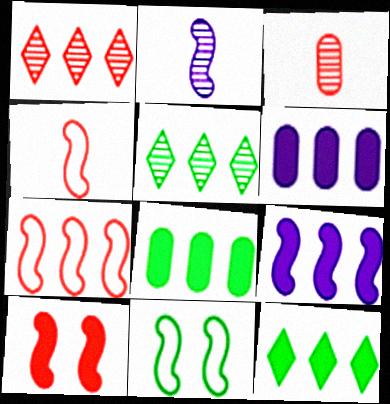[[5, 6, 7]]